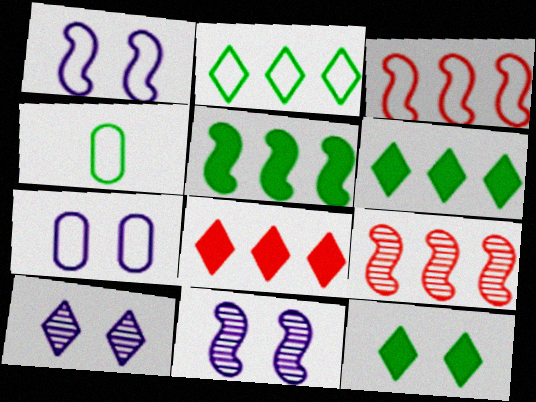[[4, 8, 11]]